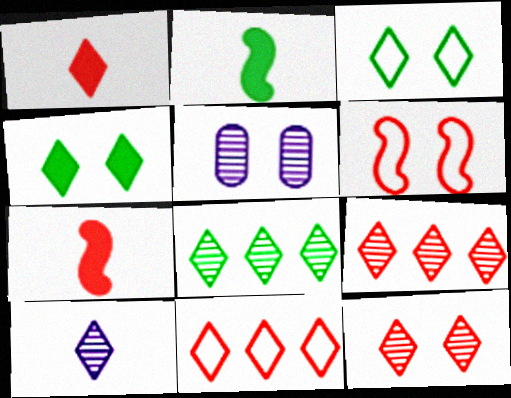[[1, 11, 12], 
[2, 5, 11], 
[4, 5, 6], 
[4, 10, 11], 
[8, 10, 12]]